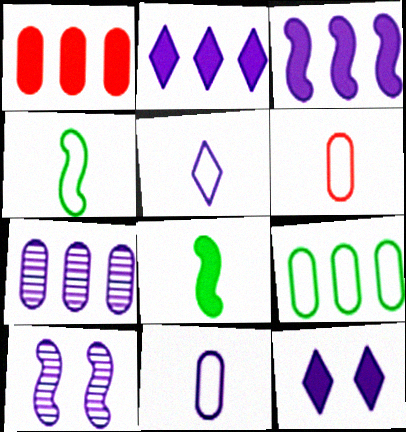[[1, 7, 9], 
[1, 8, 12], 
[2, 10, 11], 
[4, 5, 6]]